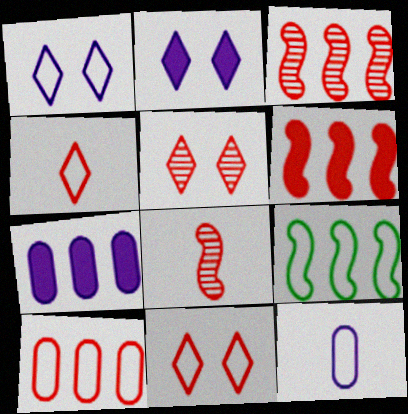[[9, 11, 12]]